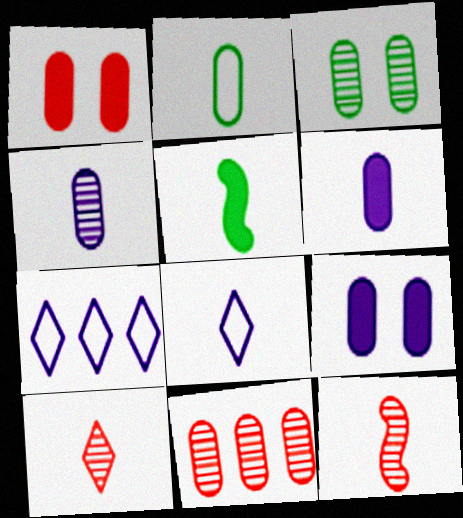[[2, 9, 11], 
[3, 4, 11]]